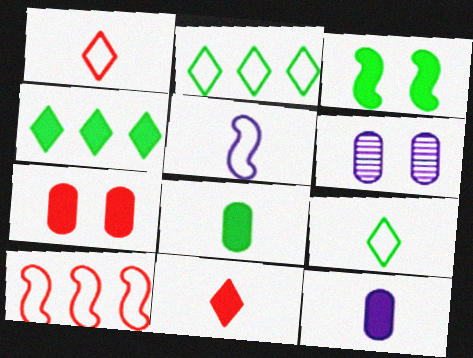[[3, 4, 8]]